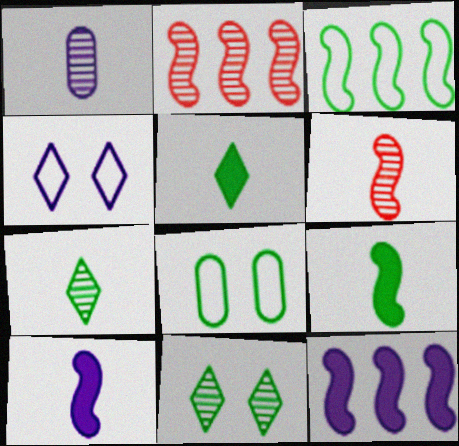[[1, 2, 11], 
[1, 4, 12], 
[1, 6, 7], 
[2, 3, 12]]